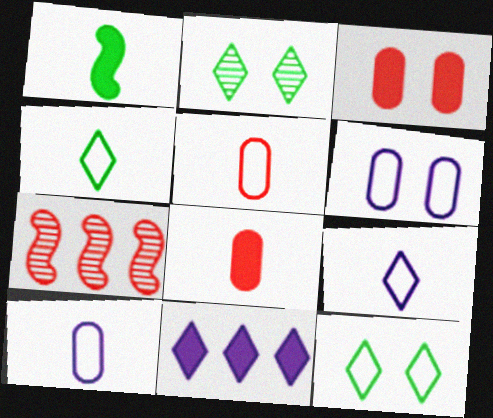[[1, 3, 11]]